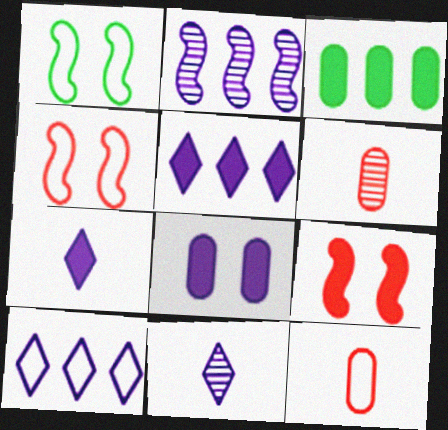[[1, 5, 6], 
[1, 10, 12], 
[3, 4, 11], 
[3, 7, 9]]